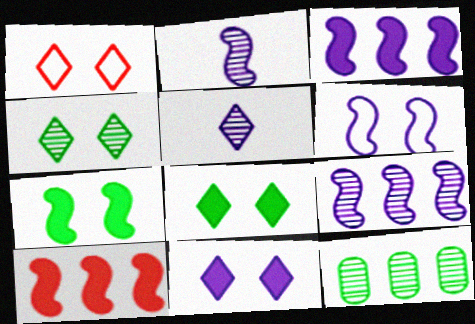[[1, 4, 11], 
[2, 3, 6]]